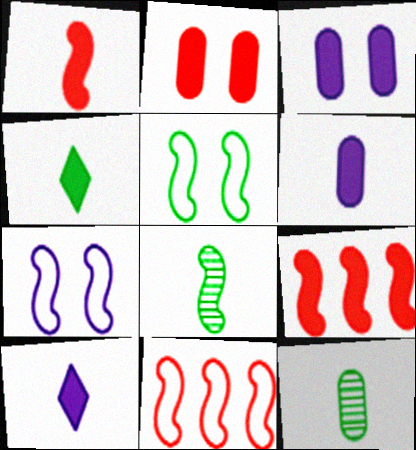[[1, 4, 6], 
[3, 4, 9], 
[7, 8, 9]]